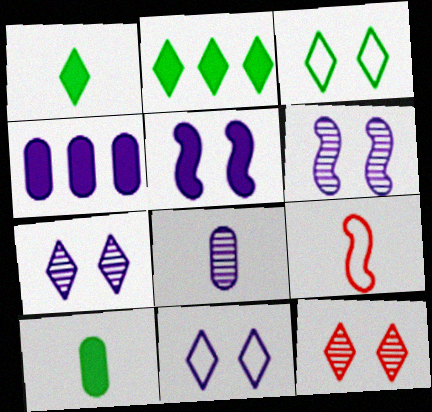[[1, 8, 9]]